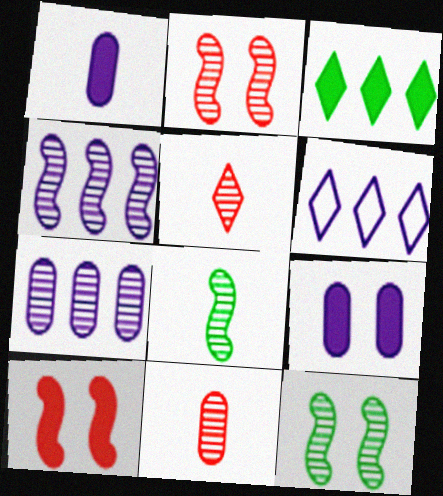[[1, 3, 10], 
[2, 4, 8], 
[5, 7, 12]]